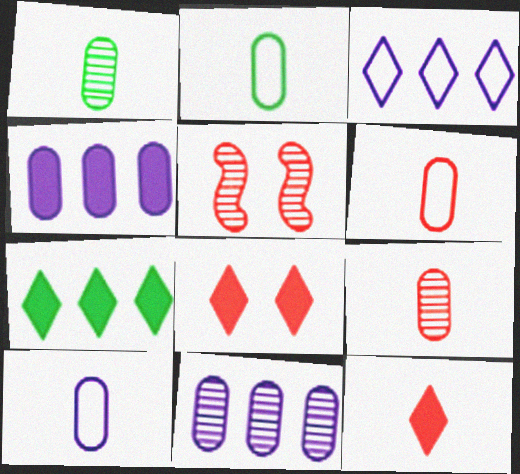[[2, 6, 10], 
[5, 7, 10]]